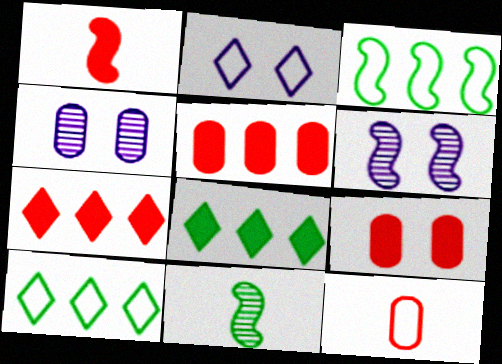[[1, 3, 6], 
[1, 4, 10], 
[1, 7, 9], 
[2, 3, 12], 
[2, 5, 11], 
[6, 8, 12]]